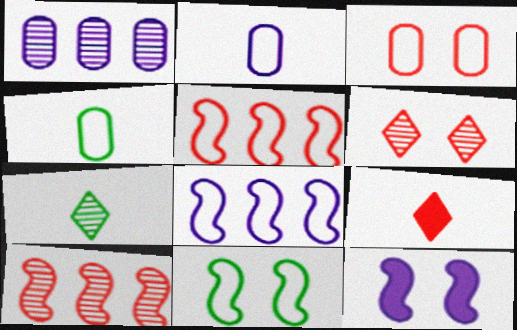[[1, 9, 11], 
[3, 9, 10]]